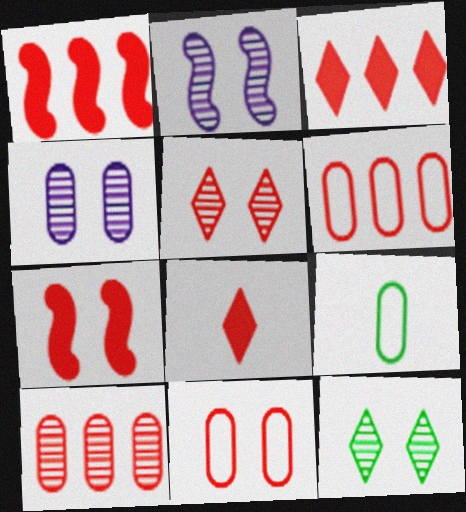[[2, 3, 9], 
[5, 7, 11]]